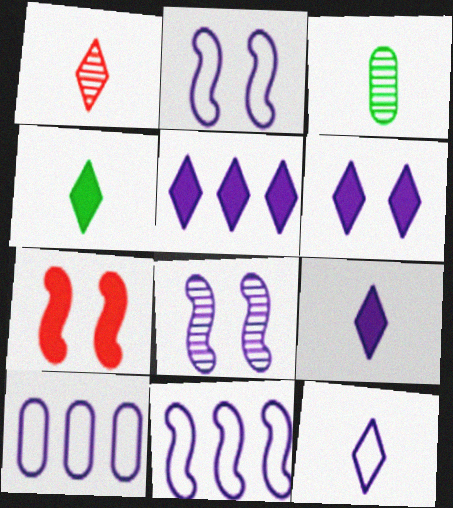[[1, 4, 12], 
[2, 10, 12], 
[5, 6, 9], 
[8, 9, 10]]